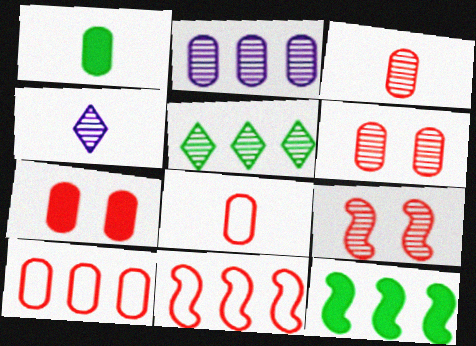[[3, 7, 10]]